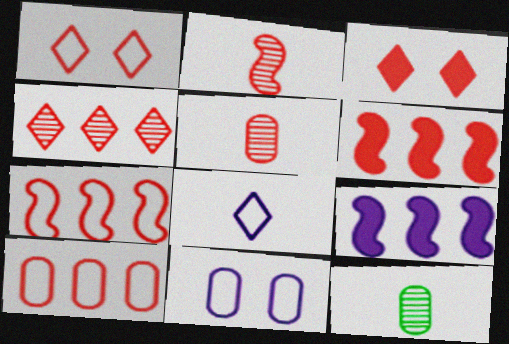[[1, 5, 6], 
[1, 9, 12], 
[2, 3, 10], 
[3, 5, 7], 
[4, 6, 10]]